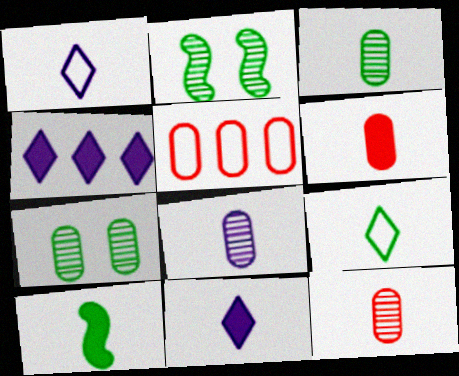[[1, 10, 12], 
[2, 5, 11], 
[3, 8, 12], 
[3, 9, 10], 
[6, 10, 11]]